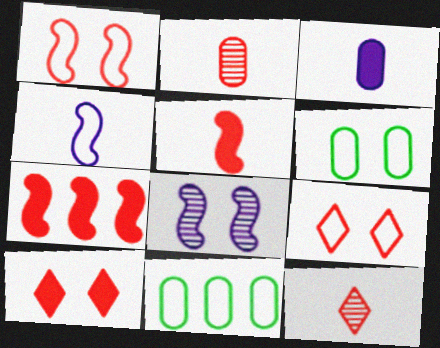[[2, 7, 9], 
[4, 9, 11], 
[6, 8, 10]]